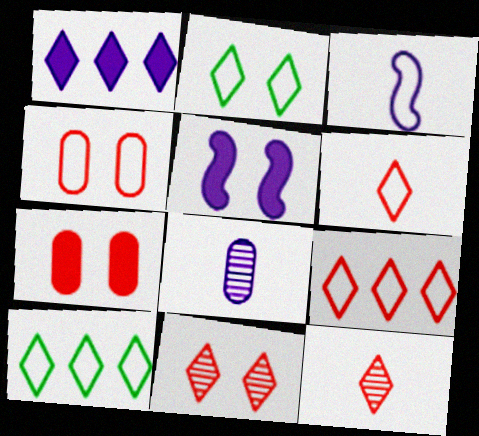[[1, 2, 12], 
[3, 4, 10]]